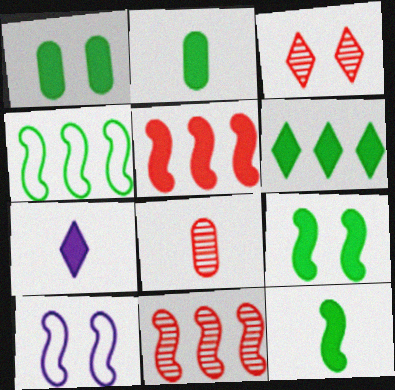[[1, 3, 10], 
[1, 5, 7], 
[1, 6, 12], 
[2, 6, 9], 
[3, 8, 11], 
[6, 8, 10], 
[10, 11, 12]]